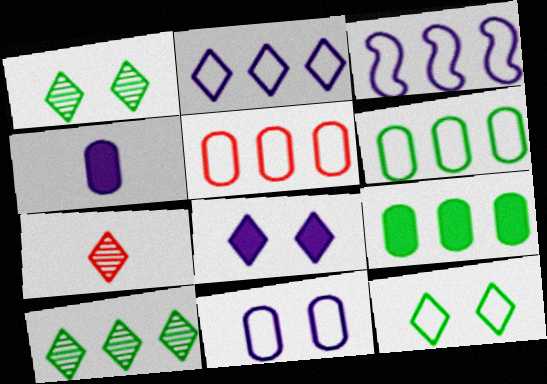[]